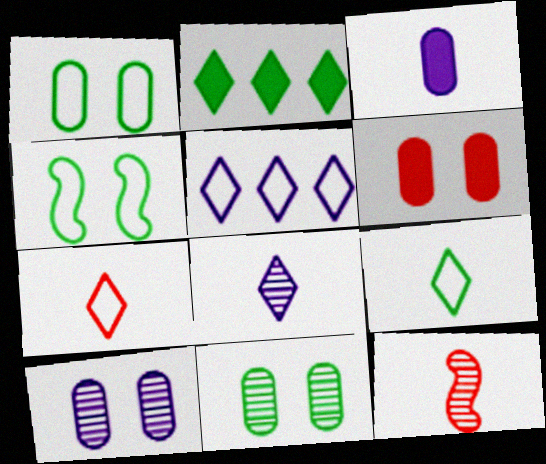[[1, 6, 10], 
[3, 9, 12]]